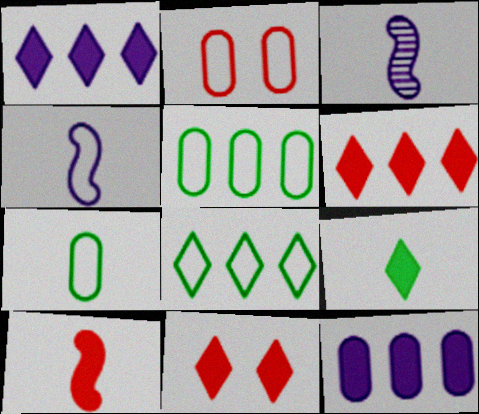[[1, 9, 11], 
[2, 4, 8], 
[3, 5, 11]]